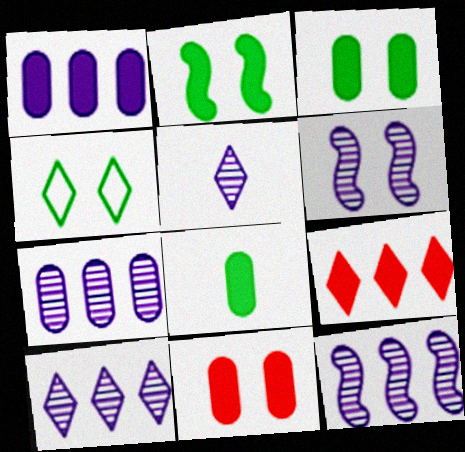[[1, 8, 11], 
[4, 5, 9], 
[4, 6, 11], 
[5, 6, 7], 
[7, 10, 12]]